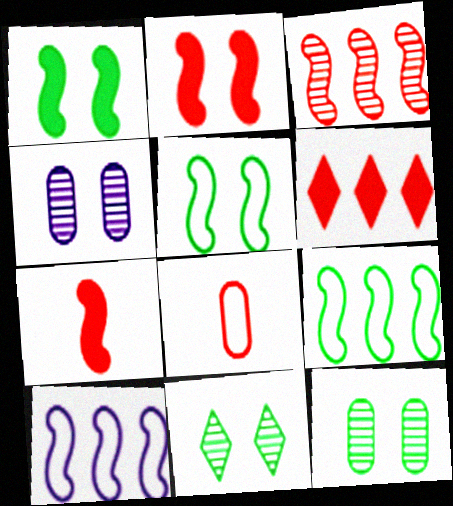[]